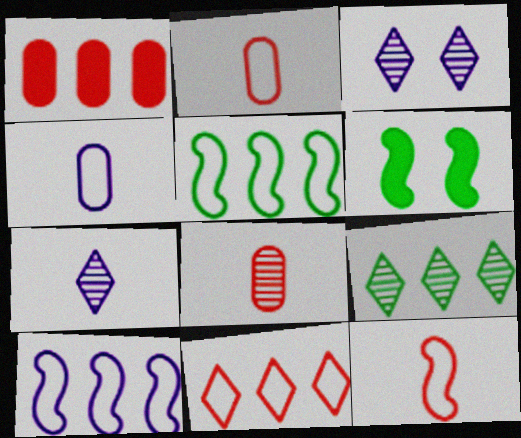[[1, 9, 10]]